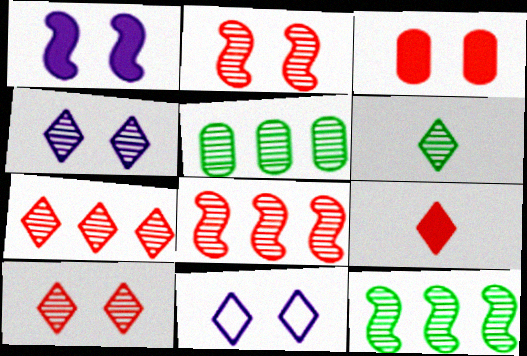[[4, 6, 7]]